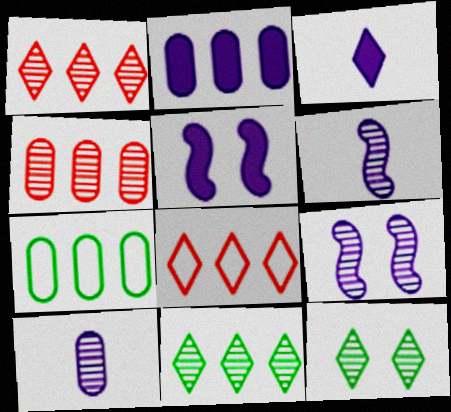[[2, 3, 5], 
[2, 4, 7], 
[3, 8, 12], 
[4, 6, 12]]